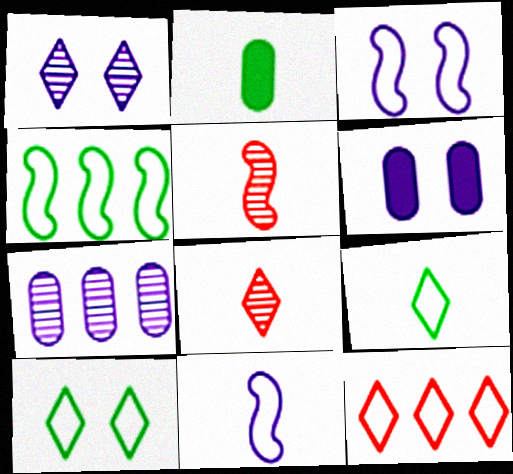[[1, 3, 6], 
[2, 8, 11], 
[4, 6, 8]]